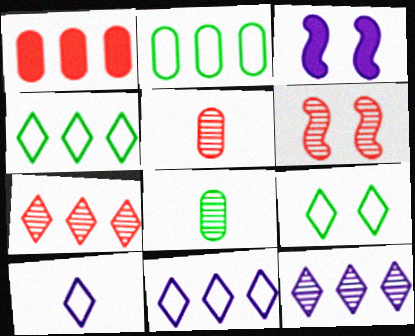[[3, 4, 5], 
[5, 6, 7], 
[6, 8, 12]]